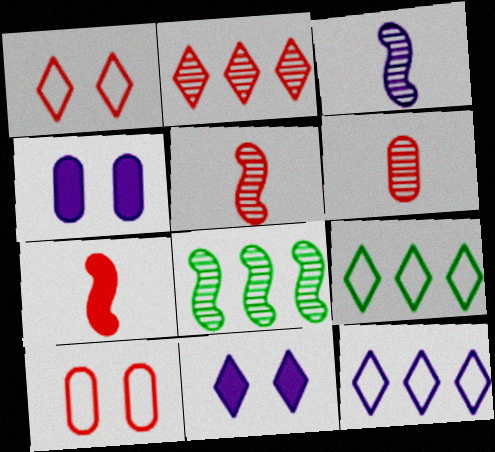[[2, 7, 10], 
[3, 4, 12], 
[4, 5, 9]]